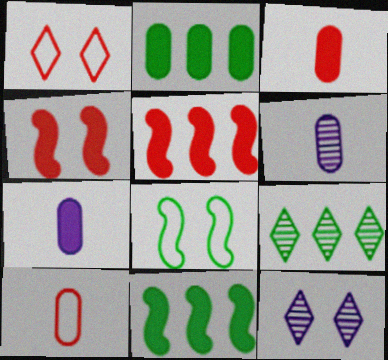[[1, 6, 11], 
[10, 11, 12]]